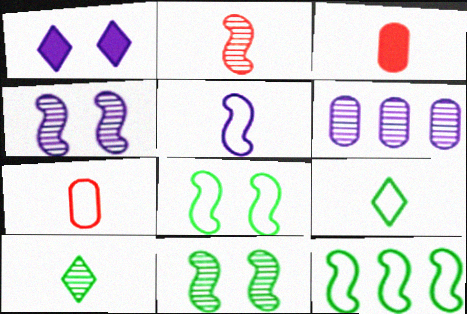[[1, 5, 6], 
[3, 5, 10], 
[5, 7, 9]]